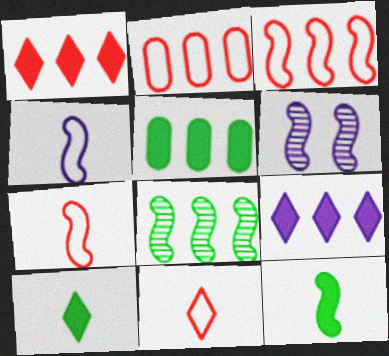[[2, 6, 10], 
[2, 8, 9], 
[3, 6, 12], 
[5, 6, 11]]